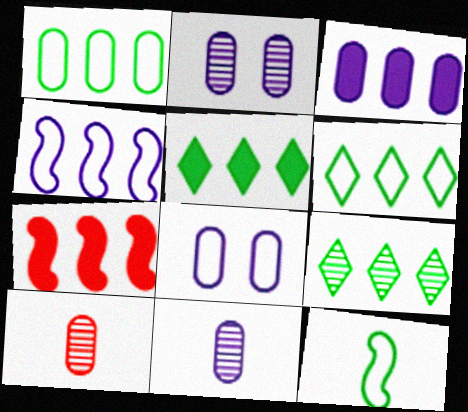[[3, 5, 7], 
[3, 8, 11], 
[5, 6, 9]]